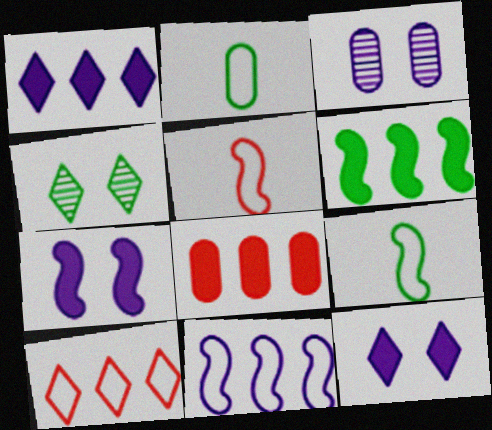[[1, 6, 8], 
[2, 3, 8], 
[2, 4, 6]]